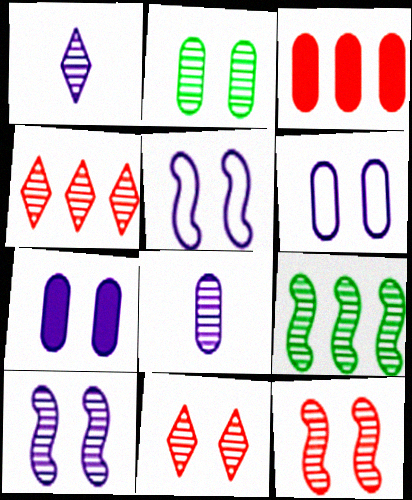[[2, 10, 11], 
[8, 9, 11]]